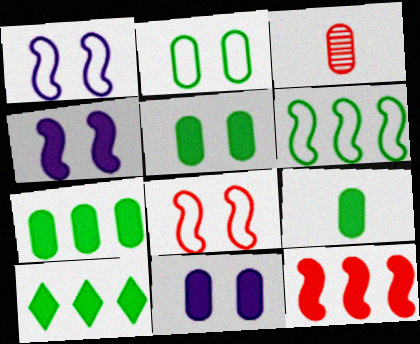[[1, 3, 10], 
[5, 7, 9]]